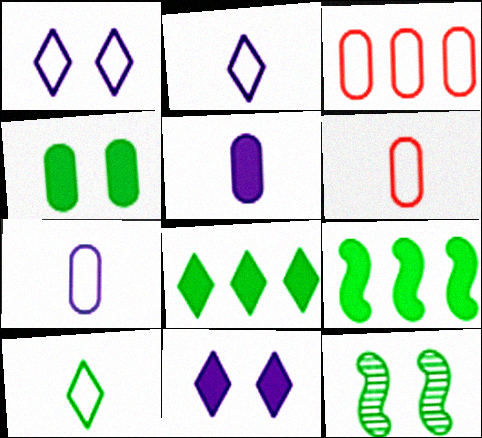[]